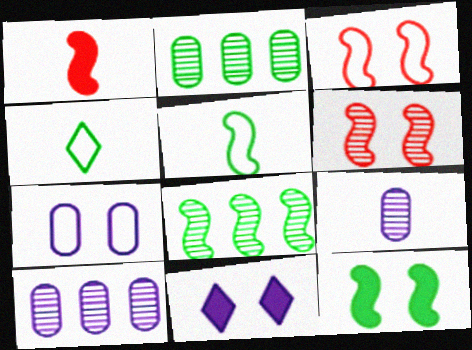[[1, 4, 9], 
[2, 4, 12], 
[5, 8, 12]]